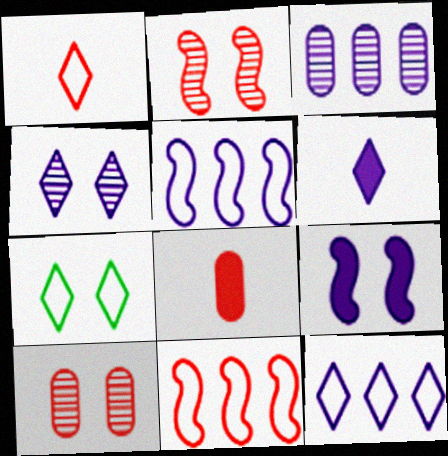[[1, 7, 12], 
[4, 6, 12], 
[7, 9, 10]]